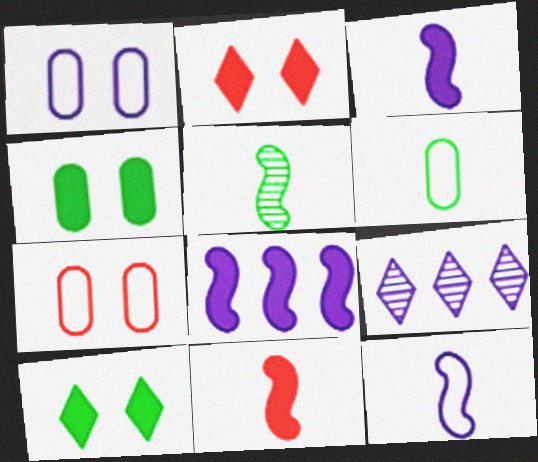[[1, 3, 9], 
[5, 11, 12]]